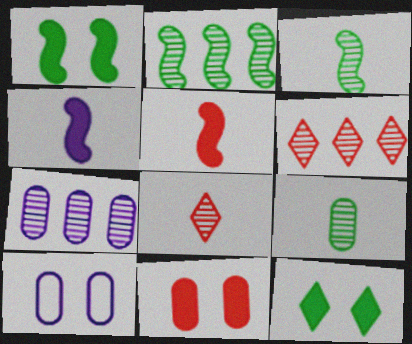[[2, 6, 7]]